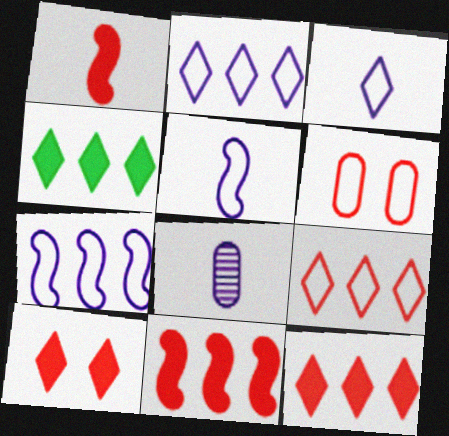[]